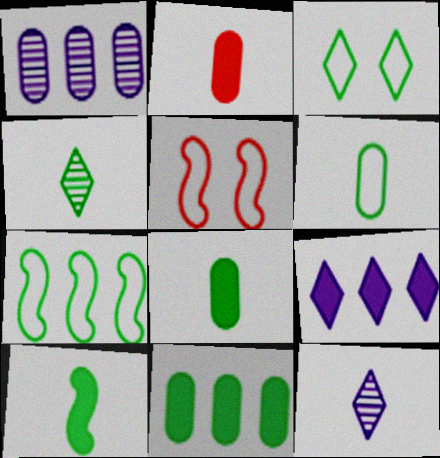[[3, 6, 7], 
[4, 6, 10], 
[5, 11, 12]]